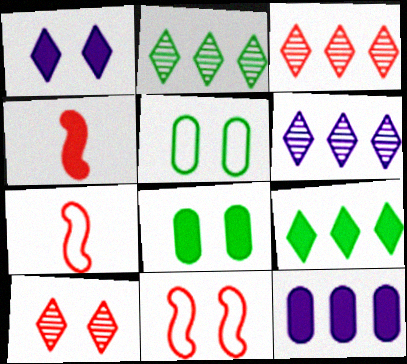[[2, 3, 6], 
[4, 5, 6], 
[6, 7, 8]]